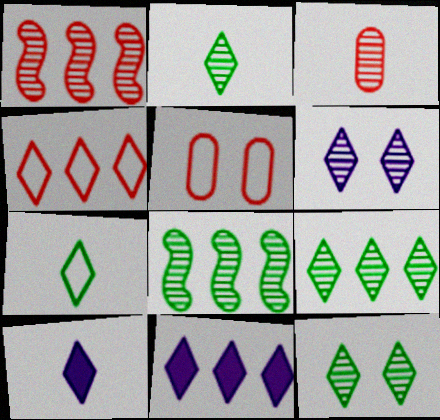[[2, 9, 12], 
[3, 6, 8], 
[4, 9, 11], 
[4, 10, 12], 
[5, 8, 10]]